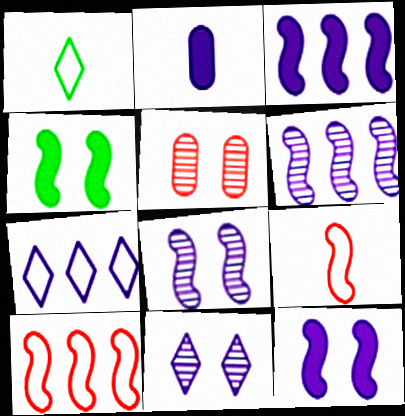[[1, 3, 5], 
[2, 7, 8], 
[4, 6, 9]]